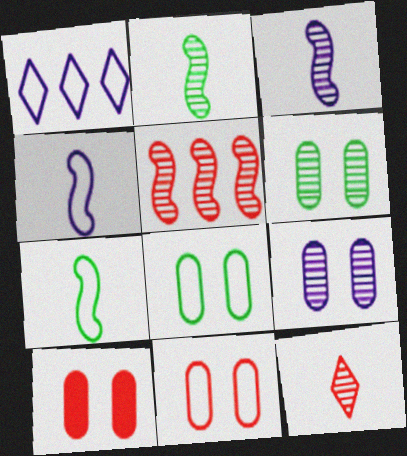[[1, 2, 10], 
[1, 7, 11], 
[8, 9, 10]]